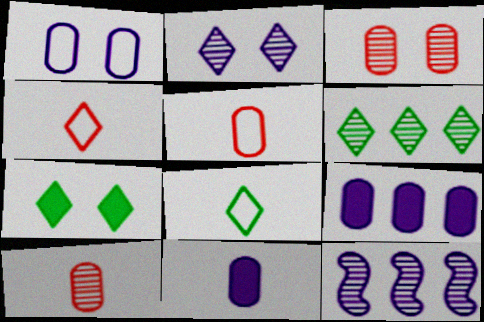[[5, 7, 12], 
[6, 7, 8]]